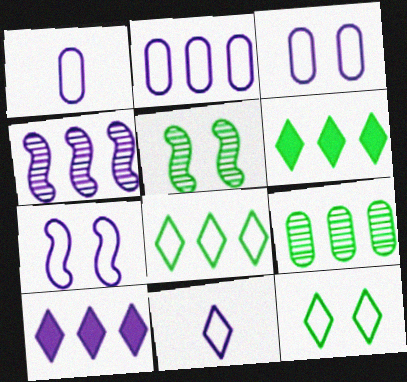[[1, 2, 3], 
[2, 4, 10], 
[2, 7, 11]]